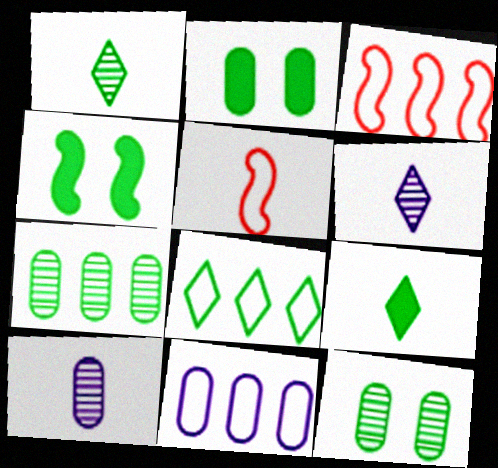[[2, 3, 6], 
[3, 8, 11], 
[5, 9, 10]]